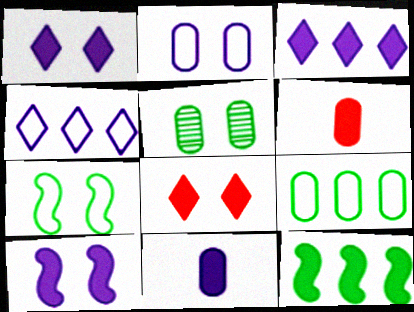[[1, 6, 12], 
[3, 10, 11], 
[8, 11, 12]]